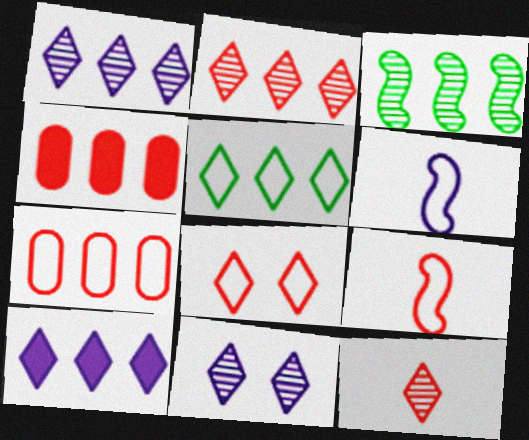[[2, 5, 10], 
[3, 7, 10], 
[7, 8, 9]]